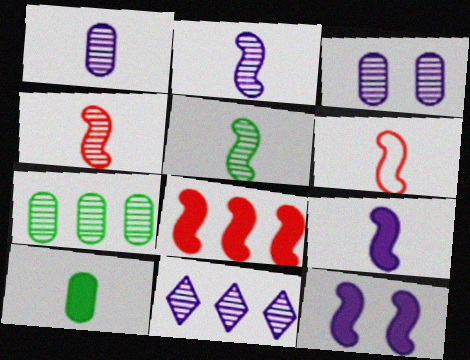[[2, 3, 11], 
[2, 4, 5], 
[5, 6, 9]]